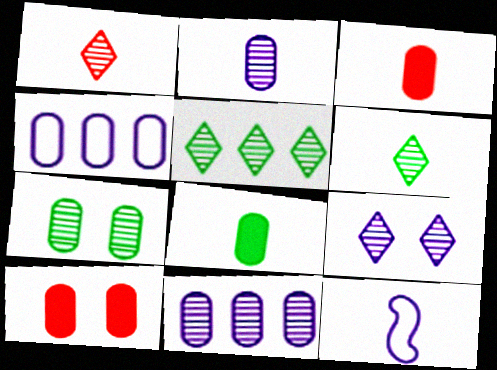[[1, 5, 9], 
[1, 8, 12], 
[3, 4, 7], 
[3, 6, 12], 
[5, 10, 12]]